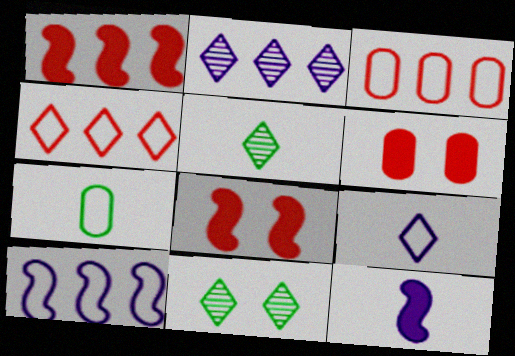[[2, 7, 8], 
[3, 11, 12], 
[5, 6, 10]]